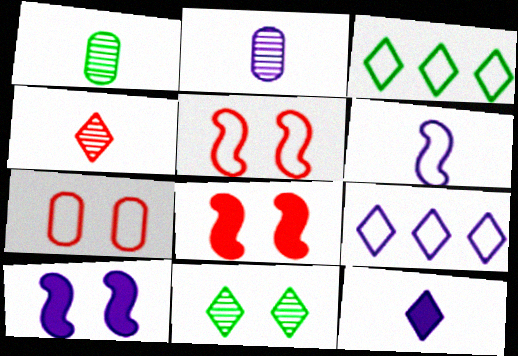[[1, 8, 9], 
[2, 3, 8], 
[2, 6, 12], 
[2, 9, 10], 
[3, 6, 7], 
[7, 10, 11]]